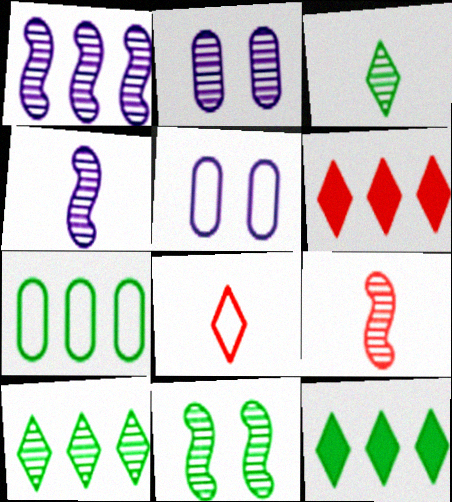[[1, 6, 7], 
[1, 9, 11], 
[2, 9, 10], 
[5, 9, 12]]